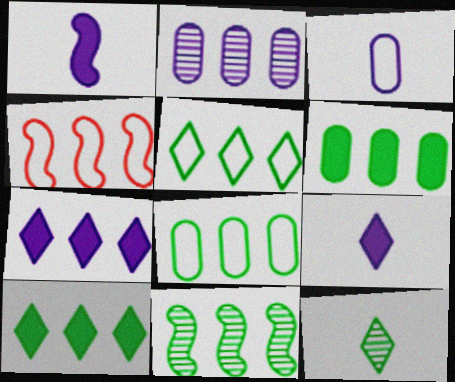[[2, 4, 10], 
[5, 6, 11], 
[8, 10, 11]]